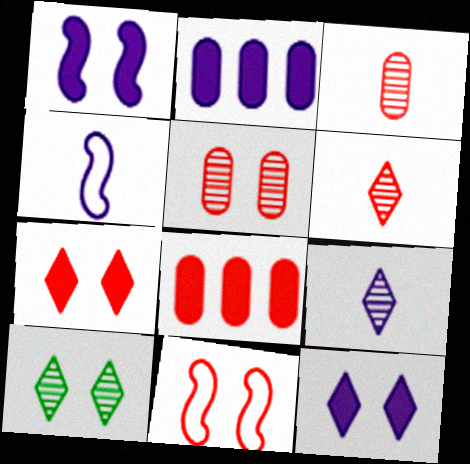[[4, 8, 10], 
[5, 7, 11], 
[6, 8, 11]]